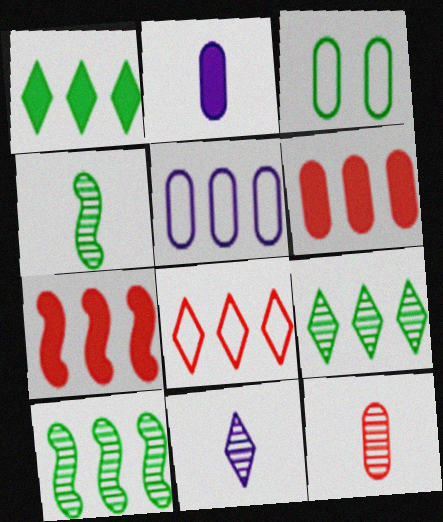[[1, 3, 4], 
[3, 7, 11], 
[4, 11, 12], 
[5, 7, 9]]